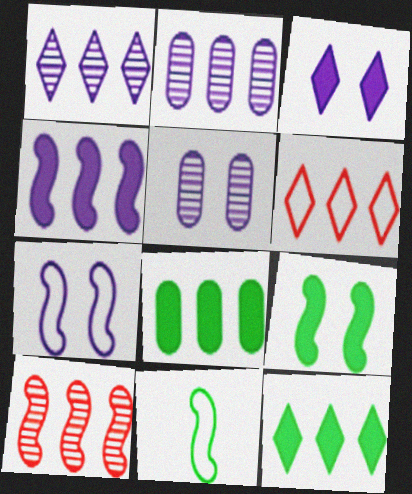[[1, 6, 12], 
[3, 5, 7]]